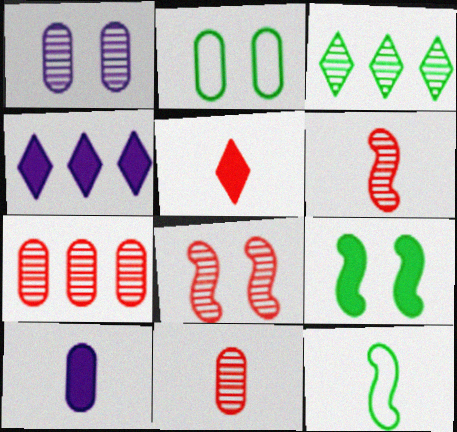[[1, 3, 6], 
[2, 4, 6], 
[2, 7, 10]]